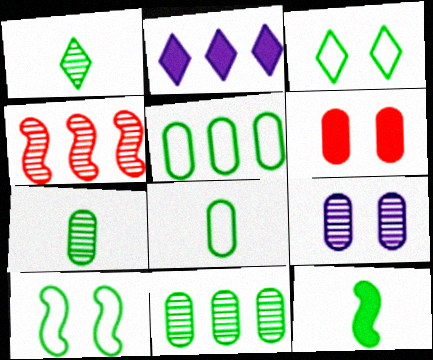[[1, 4, 9], 
[1, 8, 12], 
[2, 4, 5], 
[2, 6, 12], 
[3, 11, 12]]